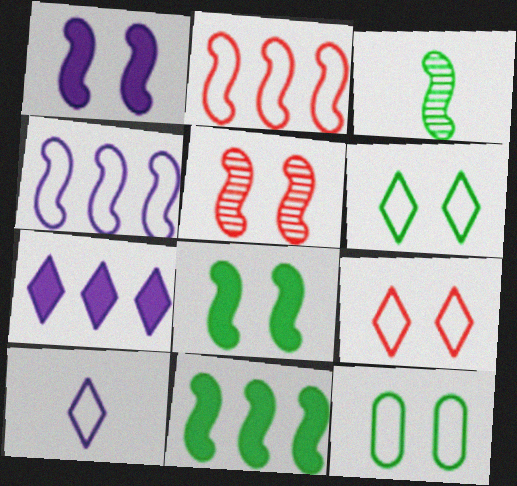[[1, 2, 3], 
[2, 10, 12]]